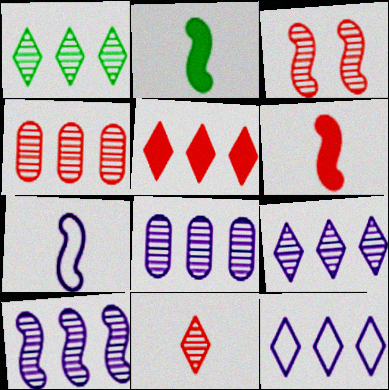[[1, 4, 10], 
[1, 5, 12], 
[3, 4, 11], 
[8, 9, 10]]